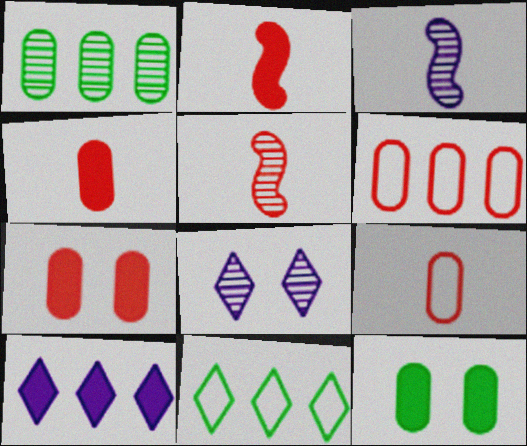[[1, 5, 8], 
[2, 10, 12], 
[3, 7, 11]]